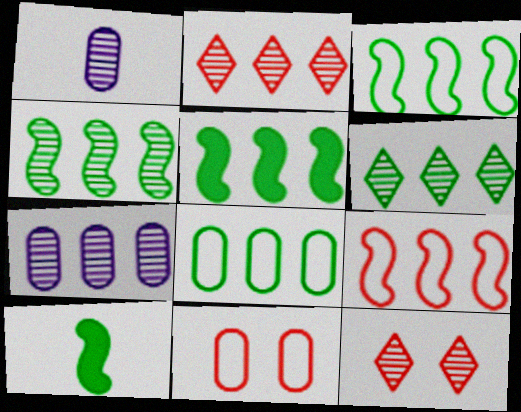[[1, 4, 12], 
[2, 4, 7], 
[3, 4, 5], 
[5, 6, 8]]